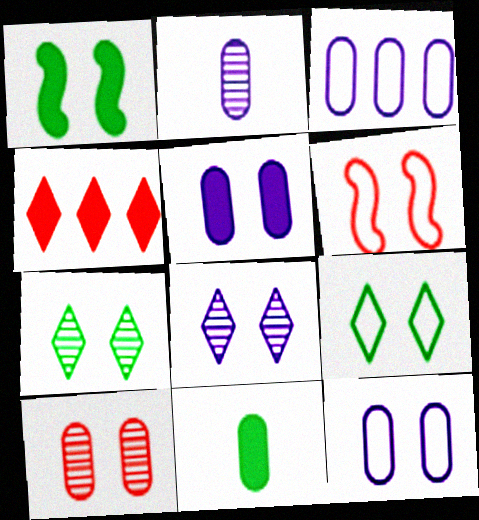[[2, 3, 5], 
[3, 10, 11], 
[5, 6, 7], 
[6, 9, 12]]